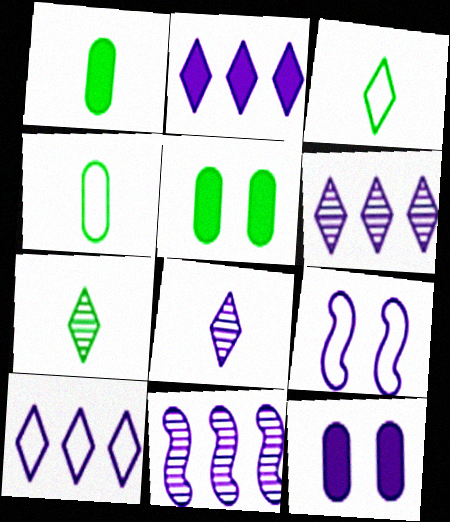[[2, 6, 10]]